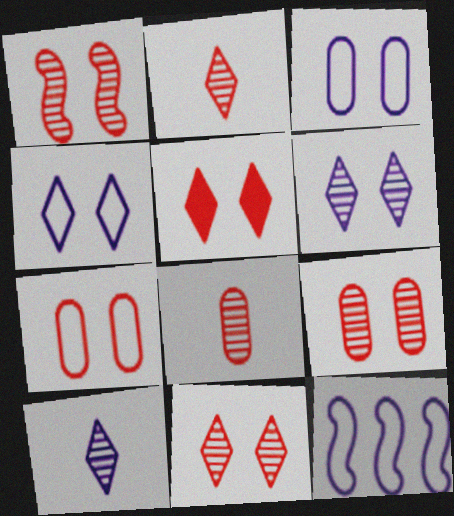[[1, 5, 7], 
[1, 9, 11]]